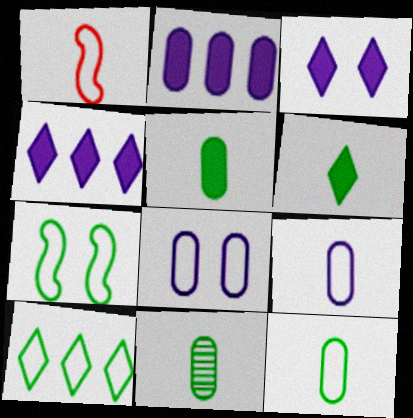[[1, 8, 10], 
[5, 11, 12], 
[7, 10, 12]]